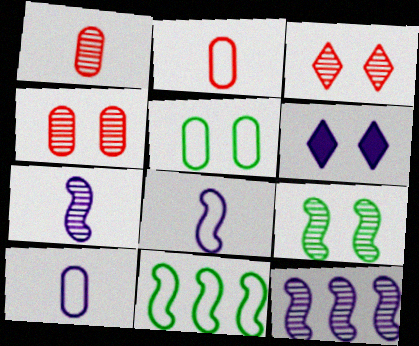[[1, 6, 11], 
[6, 10, 12]]